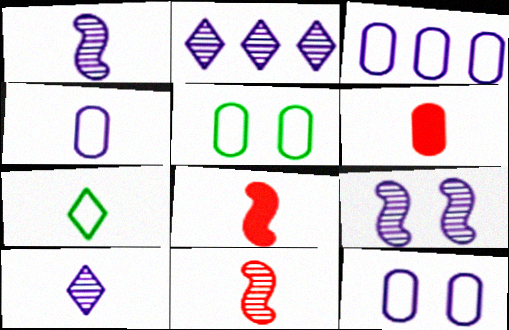[[1, 6, 7], 
[2, 5, 8], 
[3, 4, 12]]